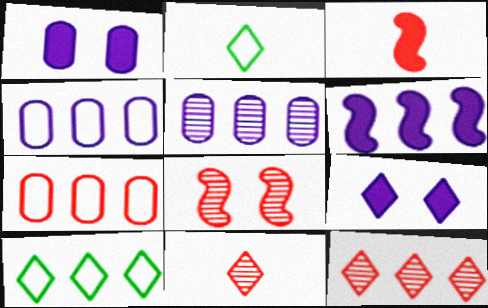[[2, 9, 12], 
[9, 10, 11]]